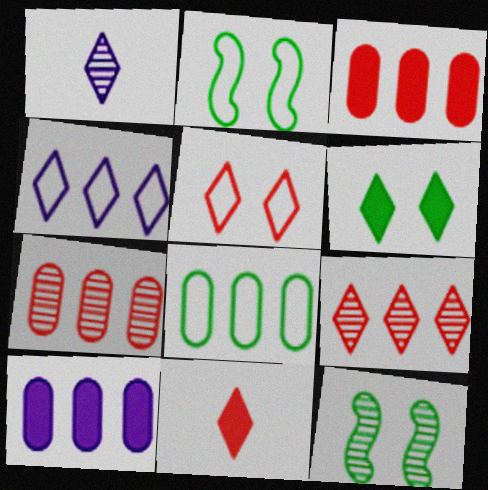[[1, 2, 3], 
[1, 7, 12], 
[5, 9, 11], 
[7, 8, 10]]